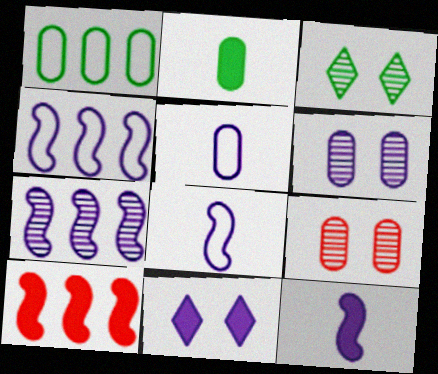[[2, 10, 11], 
[3, 5, 10], 
[5, 7, 11]]